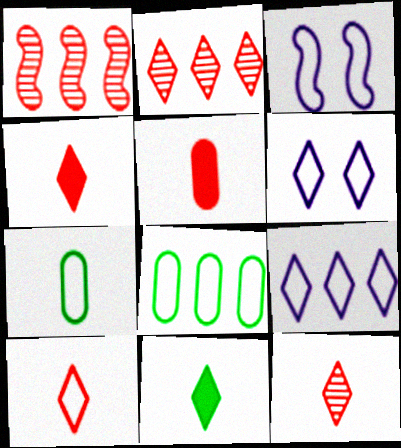[[2, 6, 11], 
[3, 8, 10], 
[4, 10, 12]]